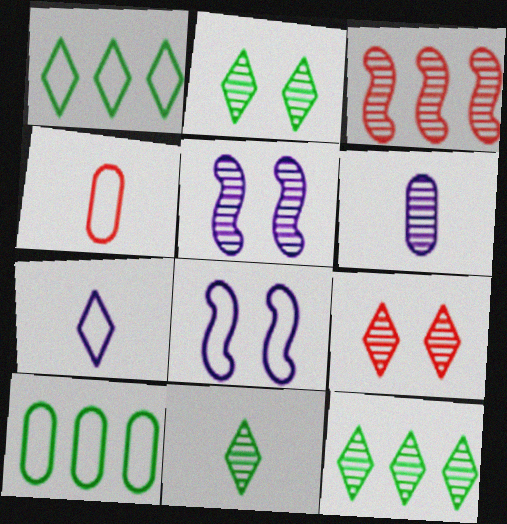[[1, 4, 8], 
[2, 3, 6], 
[2, 11, 12]]